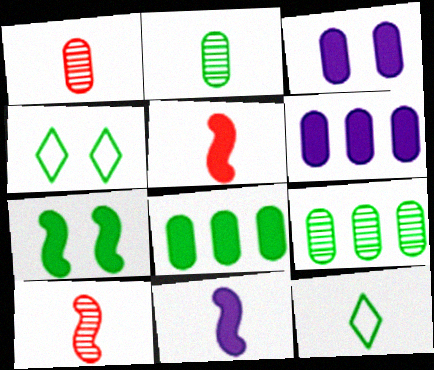[[1, 11, 12], 
[4, 6, 10], 
[7, 9, 12]]